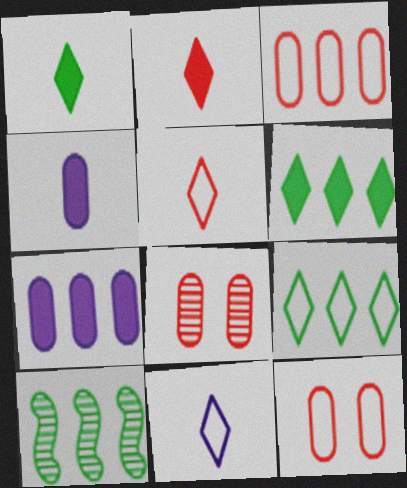[]